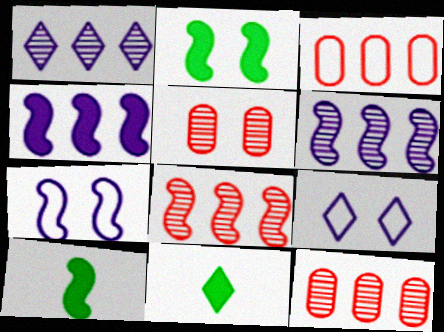[[2, 5, 9], 
[7, 8, 10], 
[7, 11, 12], 
[9, 10, 12]]